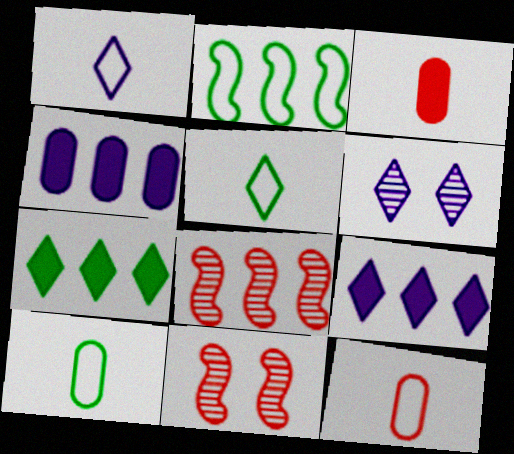[[1, 6, 9], 
[2, 3, 6], 
[4, 5, 11], 
[9, 10, 11]]